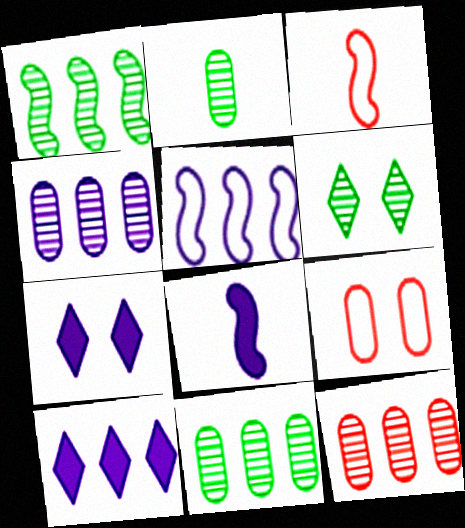[[1, 2, 6], 
[3, 7, 11], 
[4, 5, 10], 
[4, 11, 12]]